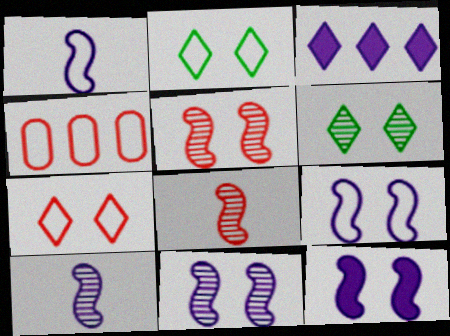[[1, 2, 4], 
[9, 11, 12]]